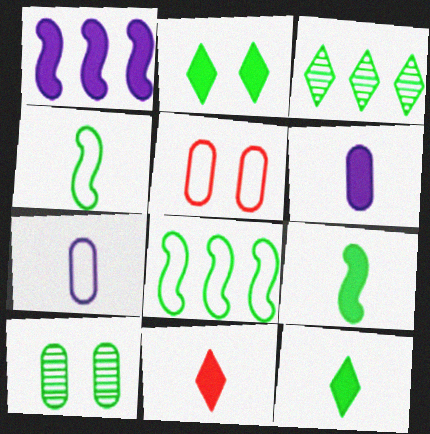[[6, 9, 11], 
[8, 10, 12]]